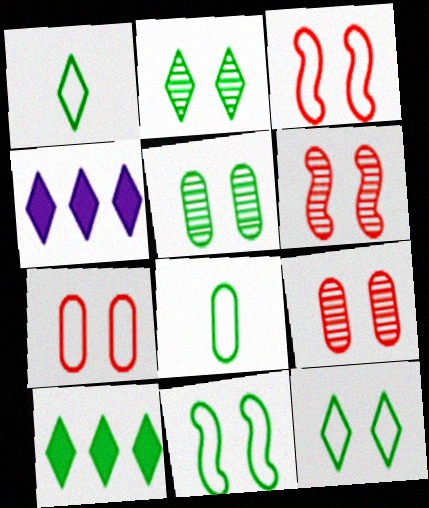[[1, 2, 10], 
[4, 6, 8]]